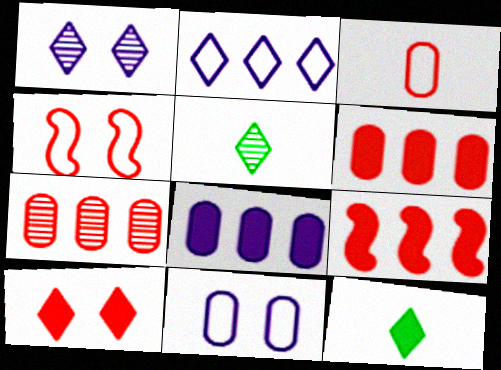[[2, 5, 10], 
[4, 5, 8], 
[5, 9, 11]]